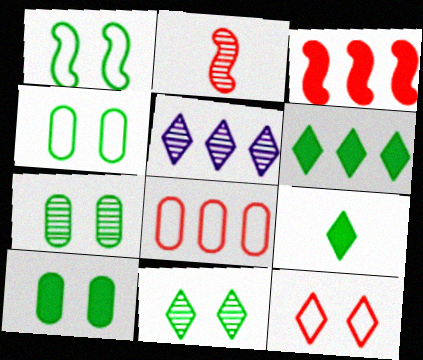[[1, 10, 11], 
[2, 5, 7], 
[4, 7, 10], 
[5, 9, 12]]